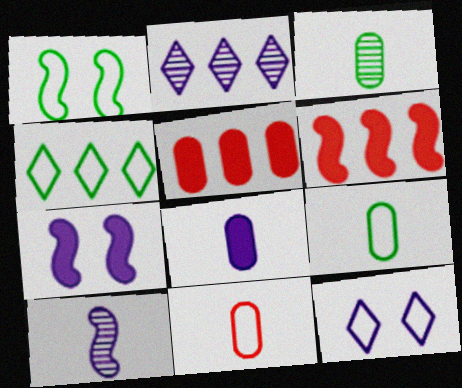[[1, 4, 9], 
[1, 6, 10], 
[3, 6, 12], 
[3, 8, 11]]